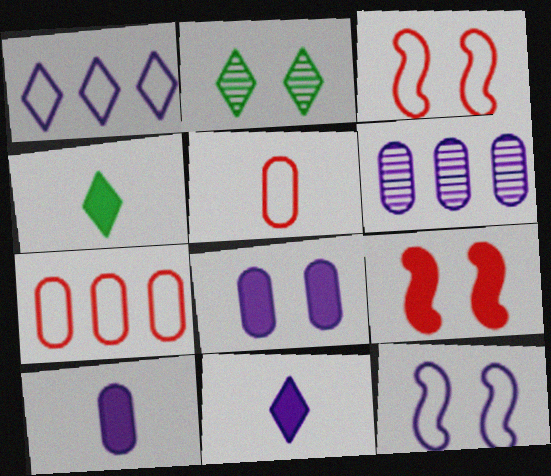[[2, 3, 8], 
[3, 4, 6], 
[6, 11, 12]]